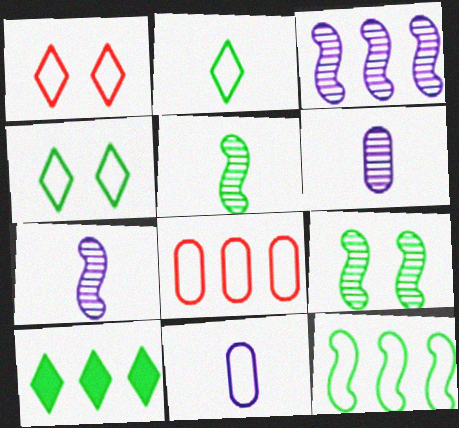[[1, 11, 12], 
[3, 8, 10]]